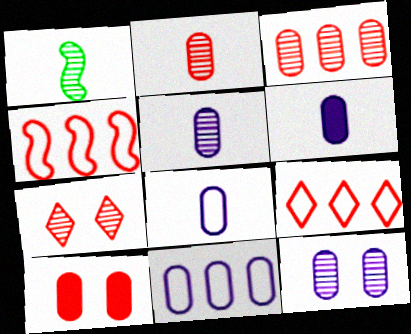[[5, 6, 8], 
[6, 11, 12]]